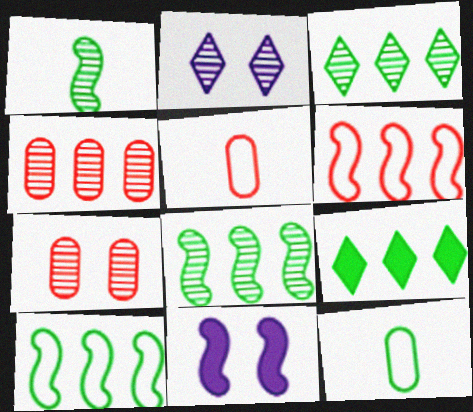[[1, 2, 4], 
[1, 6, 11], 
[3, 5, 11]]